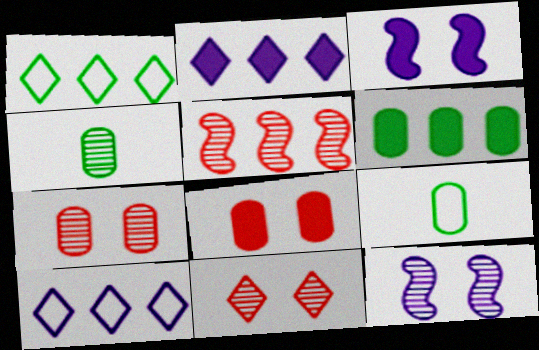[[5, 6, 10]]